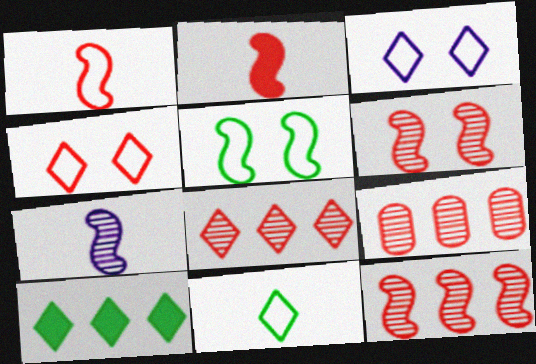[[2, 4, 9], 
[8, 9, 12]]